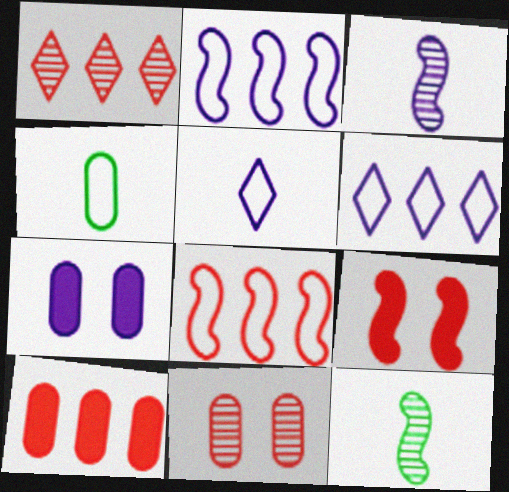[[1, 8, 10], 
[2, 9, 12], 
[3, 6, 7]]